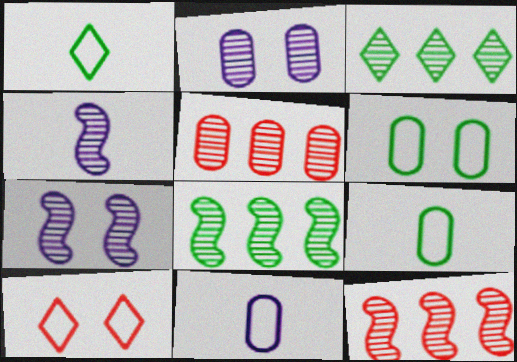[]